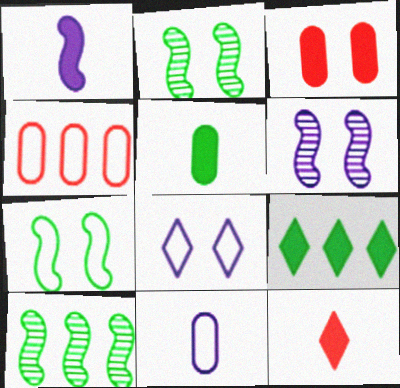[[1, 3, 9], 
[1, 5, 12], 
[2, 3, 8]]